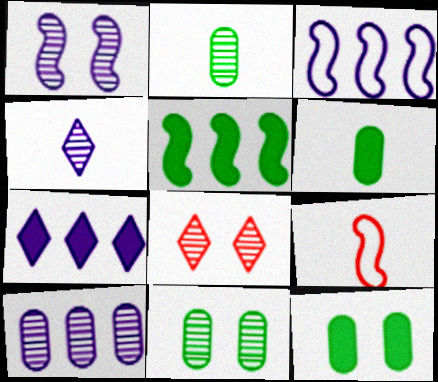[[1, 4, 10], 
[1, 5, 9], 
[1, 8, 11], 
[3, 6, 8], 
[3, 7, 10], 
[4, 6, 9], 
[7, 9, 11]]